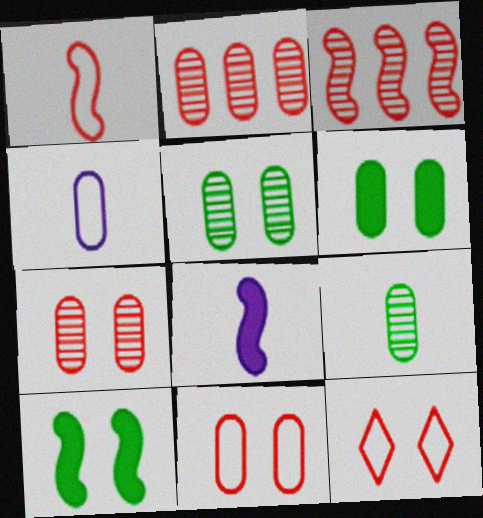[[2, 4, 6]]